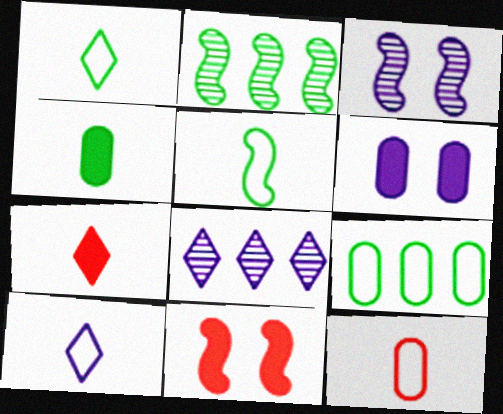[[3, 7, 9], 
[5, 10, 12]]